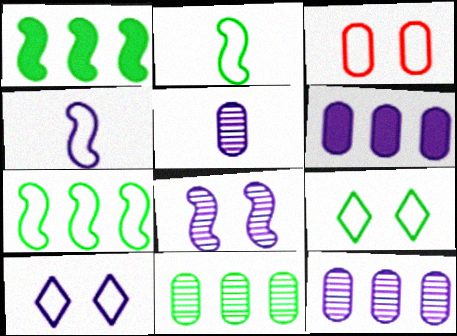[]